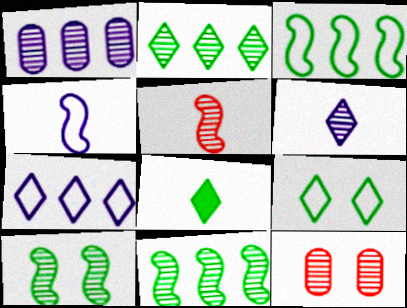[[2, 8, 9], 
[6, 11, 12]]